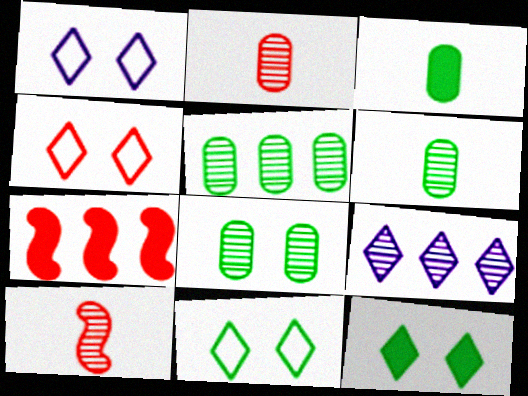[[1, 4, 11], 
[1, 6, 7], 
[2, 4, 7], 
[5, 6, 8], 
[8, 9, 10]]